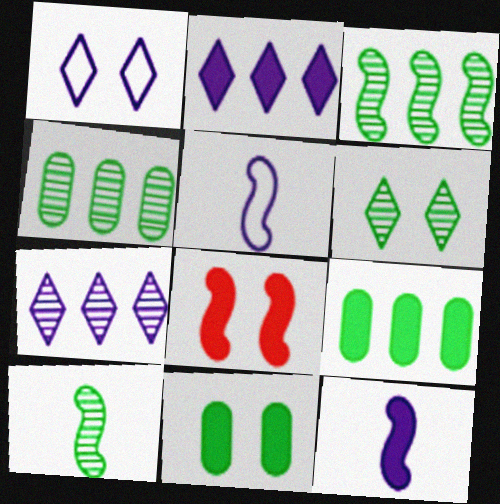[[3, 5, 8], 
[4, 6, 10]]